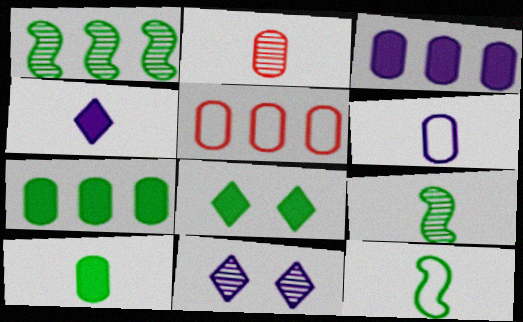[[1, 2, 11], 
[2, 4, 12], 
[2, 6, 10]]